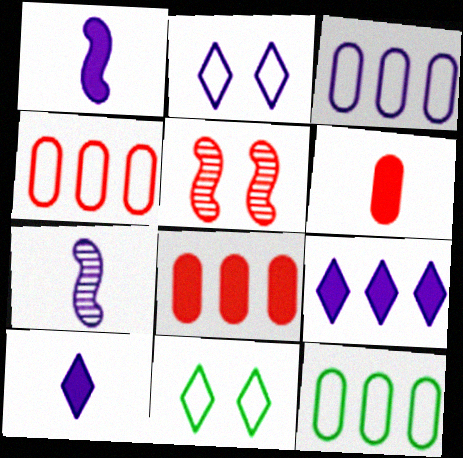[[3, 4, 12], 
[5, 10, 12], 
[7, 8, 11]]